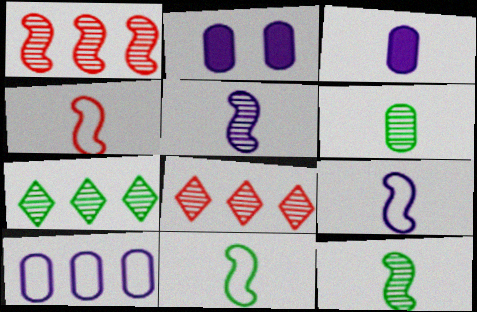[[2, 4, 7], 
[2, 8, 11], 
[4, 9, 11]]